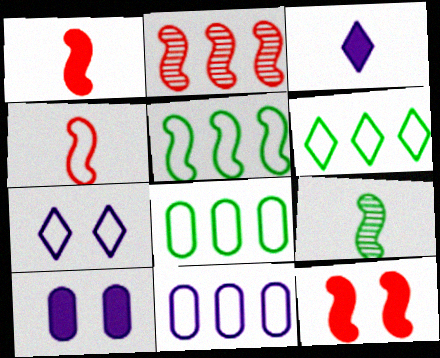[[2, 4, 12], 
[4, 7, 8], 
[5, 6, 8]]